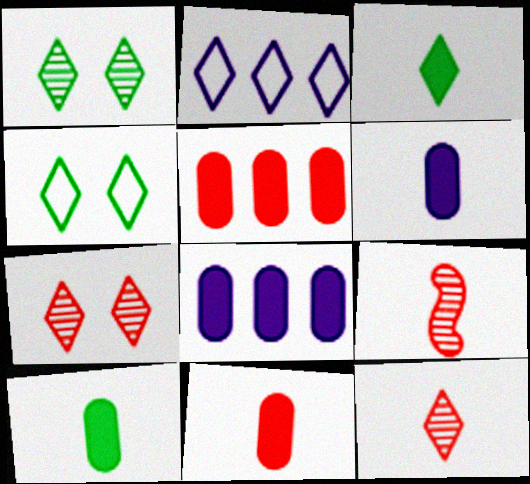[[2, 3, 7], 
[4, 8, 9], 
[6, 10, 11]]